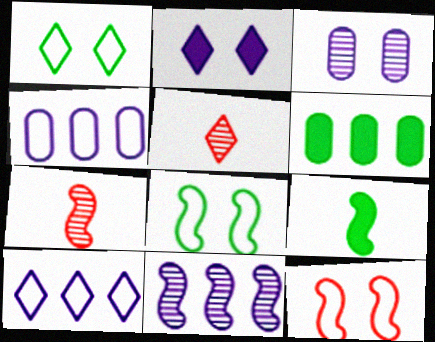[[9, 11, 12]]